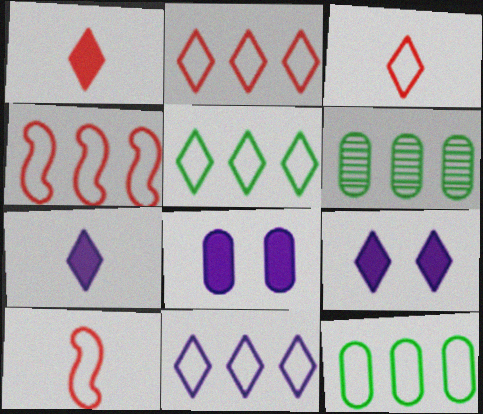[[2, 5, 11], 
[4, 11, 12], 
[6, 9, 10]]